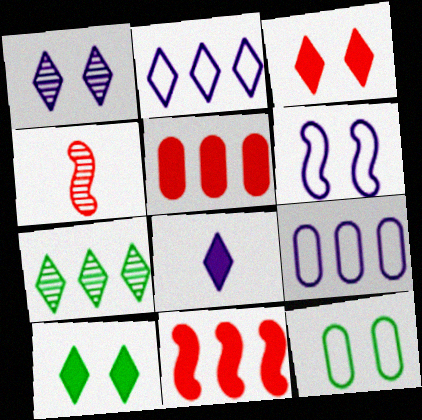[[1, 2, 8], 
[4, 9, 10], 
[7, 9, 11]]